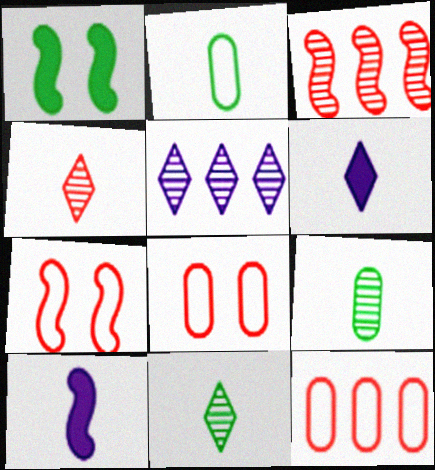[[2, 4, 10]]